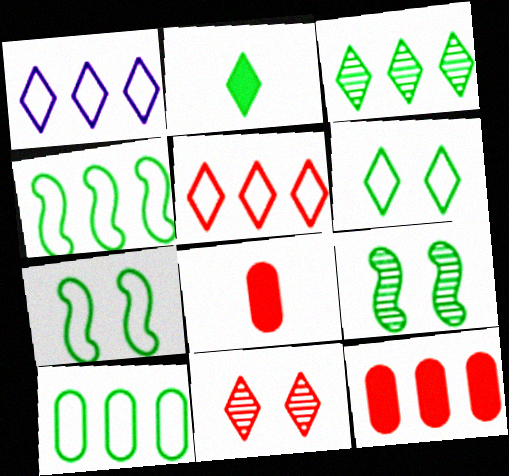[[1, 2, 11], 
[1, 8, 9], 
[2, 3, 6], 
[2, 9, 10]]